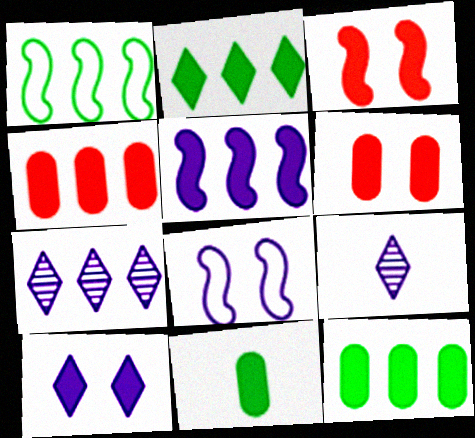[[1, 4, 7], 
[1, 6, 9], 
[2, 4, 5]]